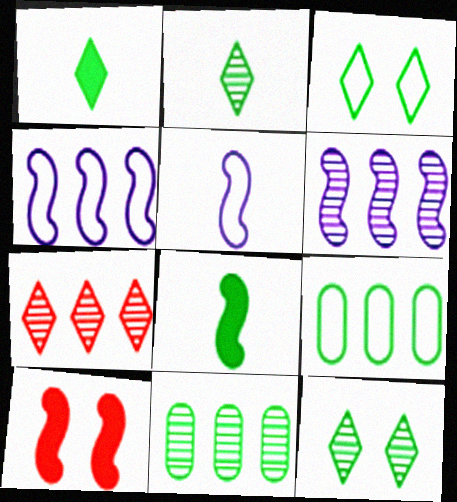[[3, 8, 11], 
[6, 7, 11], 
[8, 9, 12]]